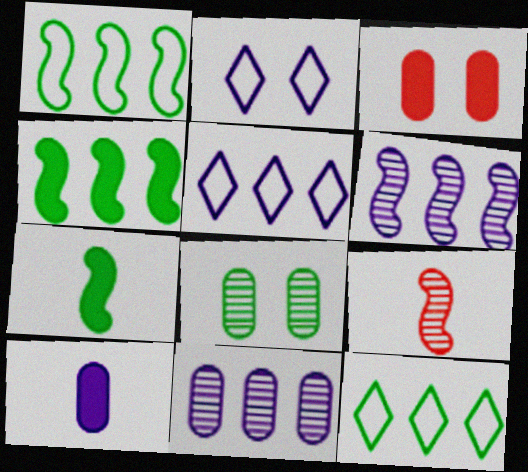[[2, 6, 10], 
[7, 8, 12]]